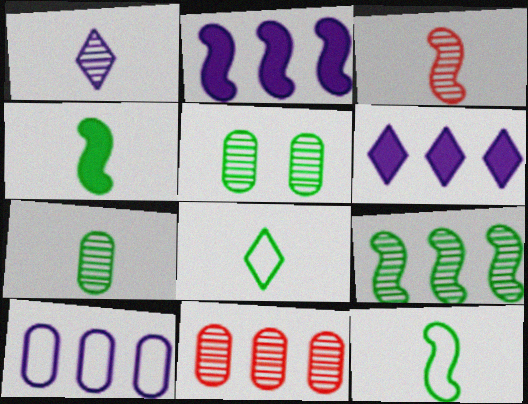[[1, 3, 7], 
[4, 7, 8]]